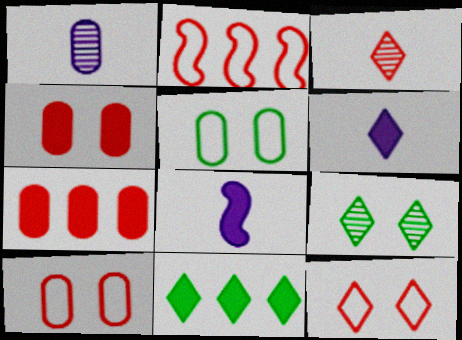[[1, 5, 7], 
[2, 3, 4], 
[4, 8, 11]]